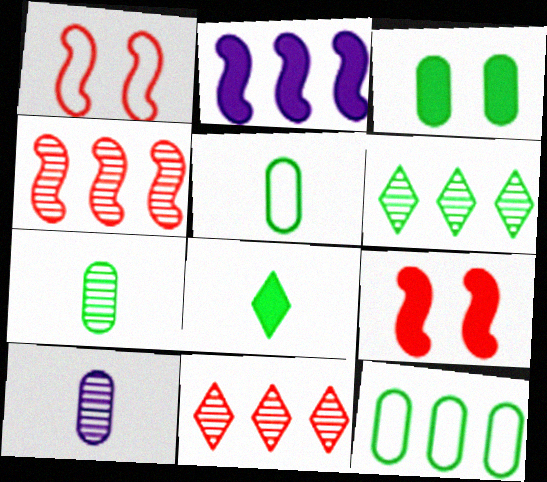[[2, 11, 12], 
[3, 7, 12]]